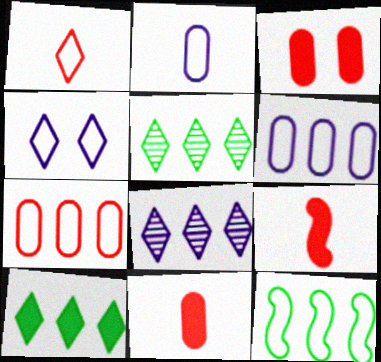[]